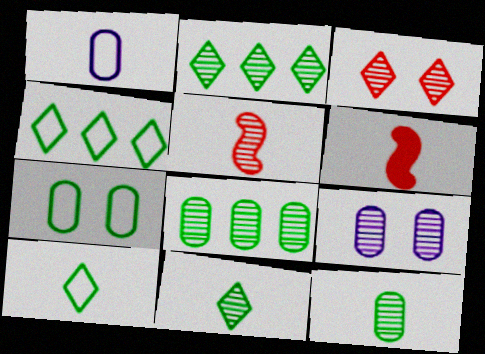[[1, 6, 11], 
[2, 5, 9], 
[4, 6, 9]]